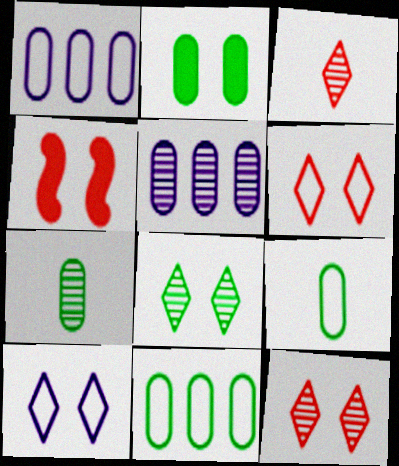[[2, 7, 11]]